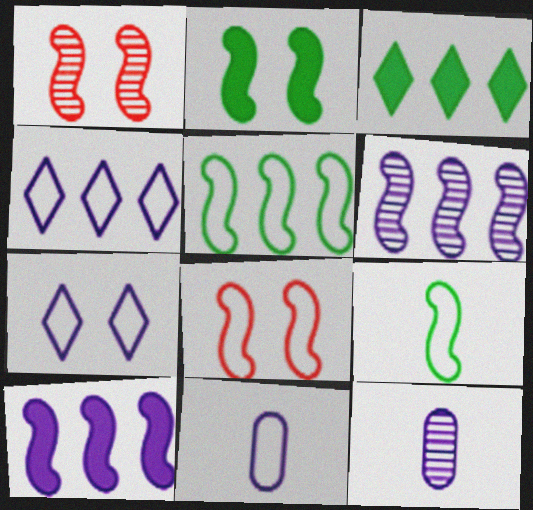[[1, 3, 11], 
[1, 9, 10], 
[3, 8, 12], 
[7, 10, 12]]